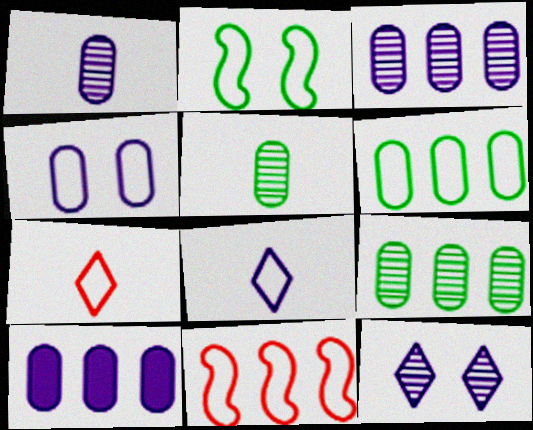[[1, 4, 10]]